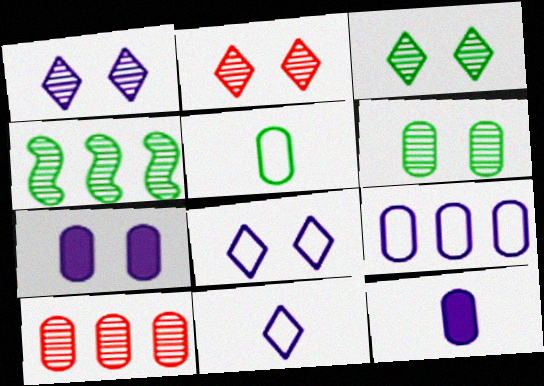[[1, 2, 3], 
[5, 7, 10]]